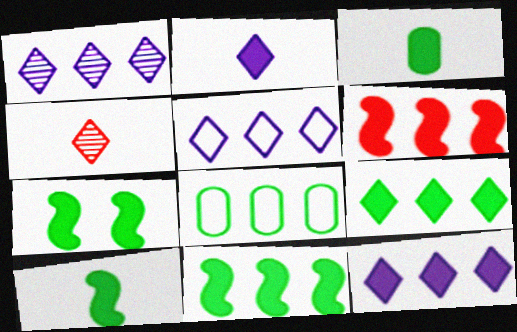[[1, 5, 12], 
[1, 6, 8], 
[3, 7, 9], 
[7, 10, 11]]